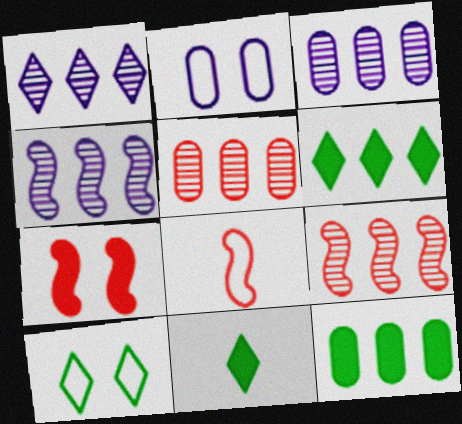[[1, 3, 4], 
[2, 9, 11], 
[7, 8, 9]]